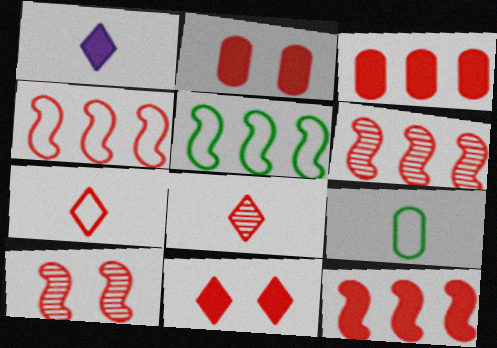[[2, 4, 8], 
[2, 6, 7], 
[3, 7, 10], 
[4, 6, 12]]